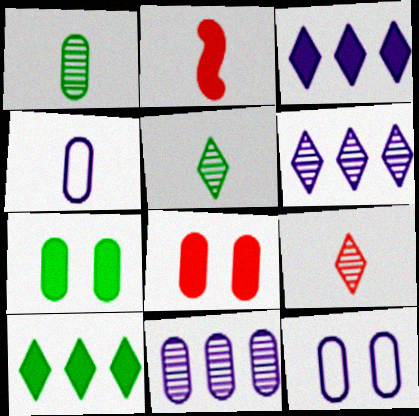[[2, 3, 7], 
[2, 4, 5]]